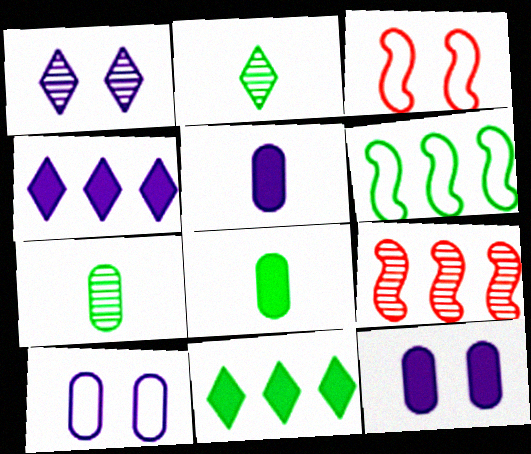[[1, 7, 9], 
[3, 4, 7]]